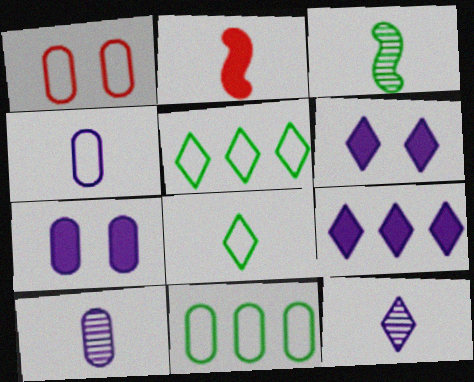[[1, 3, 9], 
[1, 4, 11], 
[2, 8, 10]]